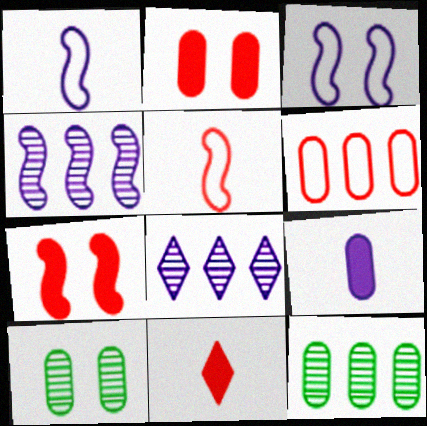[[3, 8, 9], 
[3, 11, 12], 
[6, 9, 10]]